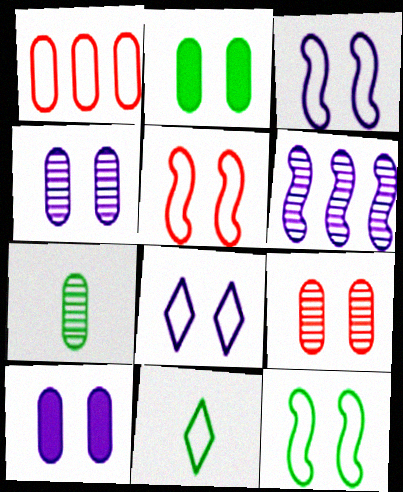[[1, 3, 11], 
[1, 7, 10], 
[3, 5, 12]]